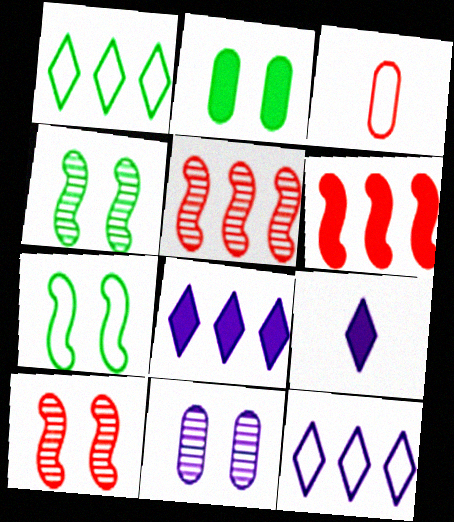[[2, 6, 9], 
[3, 4, 8], 
[3, 7, 12]]